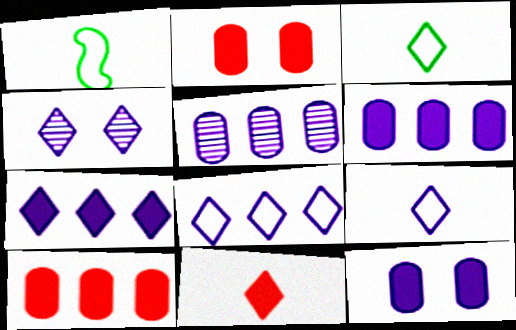[[1, 4, 10], 
[4, 7, 9]]